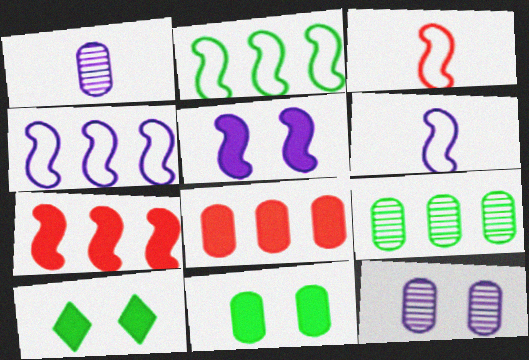[]